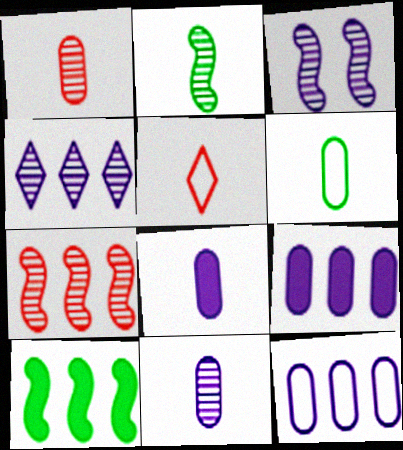[[1, 6, 8], 
[2, 3, 7], 
[2, 5, 8], 
[3, 4, 11]]